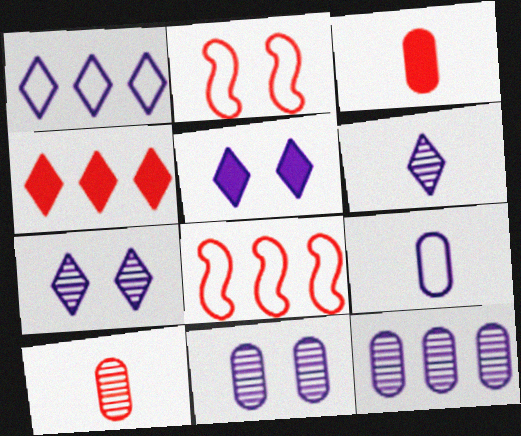[[1, 5, 6], 
[2, 4, 10]]